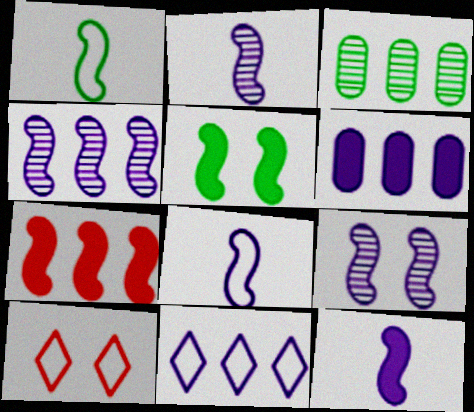[[1, 7, 9], 
[2, 4, 9], 
[2, 8, 12], 
[3, 7, 11], 
[3, 10, 12], 
[4, 6, 11], 
[5, 7, 12]]